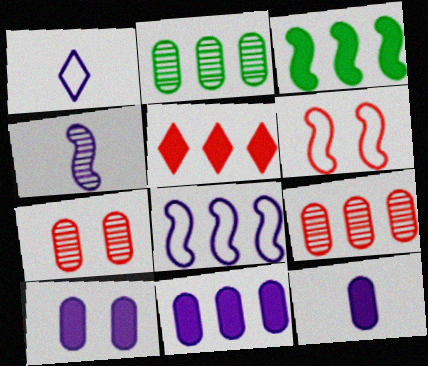[[1, 3, 7], 
[1, 4, 12], 
[2, 5, 8], 
[3, 4, 6], 
[3, 5, 11], 
[10, 11, 12]]